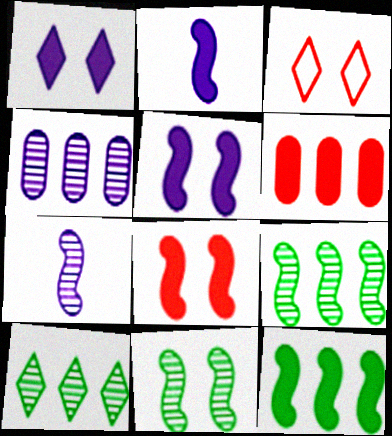[[2, 8, 12]]